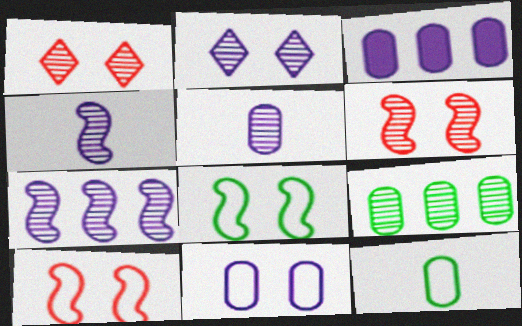[[1, 4, 9], 
[2, 5, 7], 
[3, 5, 11]]